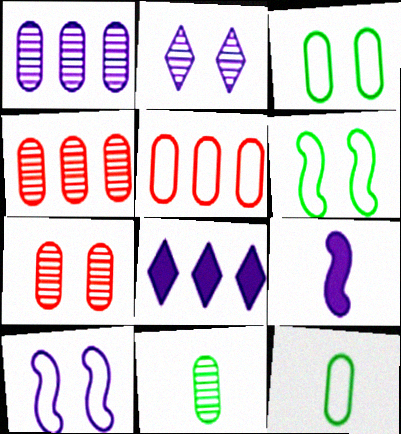[[1, 7, 11]]